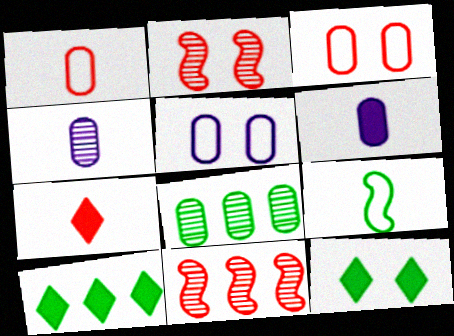[[2, 5, 12], 
[3, 6, 8], 
[3, 7, 11], 
[4, 7, 9], 
[8, 9, 12]]